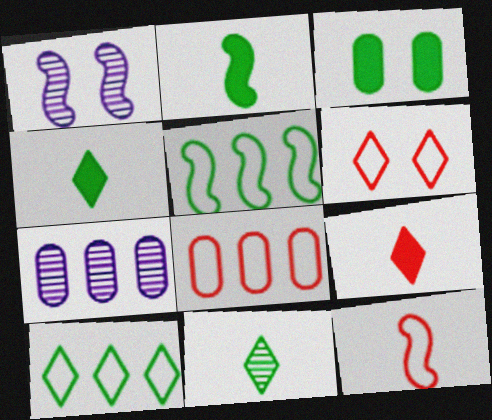[[1, 3, 6], 
[1, 4, 8], 
[2, 6, 7], 
[3, 5, 11], 
[6, 8, 12]]